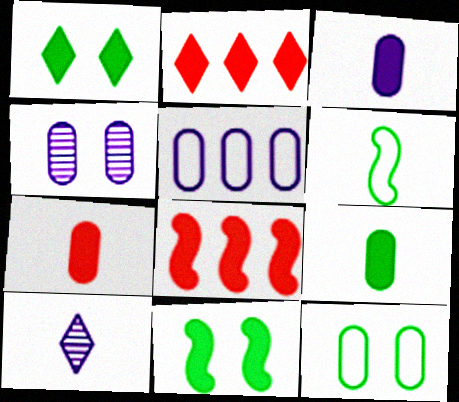[[1, 3, 8], 
[2, 3, 11], 
[2, 4, 6], 
[3, 4, 5], 
[3, 7, 9], 
[6, 7, 10], 
[8, 10, 12]]